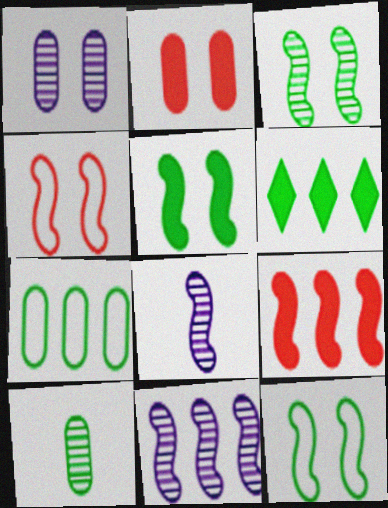[[3, 5, 12], 
[6, 10, 12], 
[8, 9, 12]]